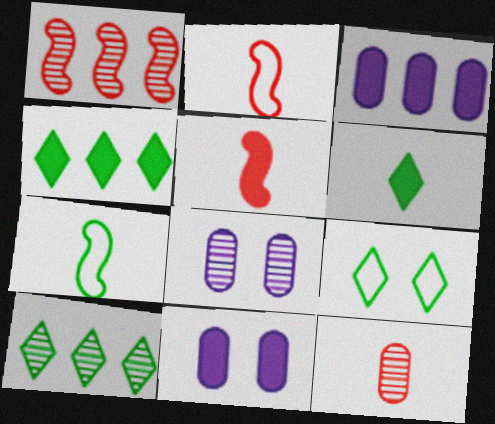[[2, 4, 8], 
[2, 10, 11], 
[4, 5, 11], 
[6, 9, 10]]